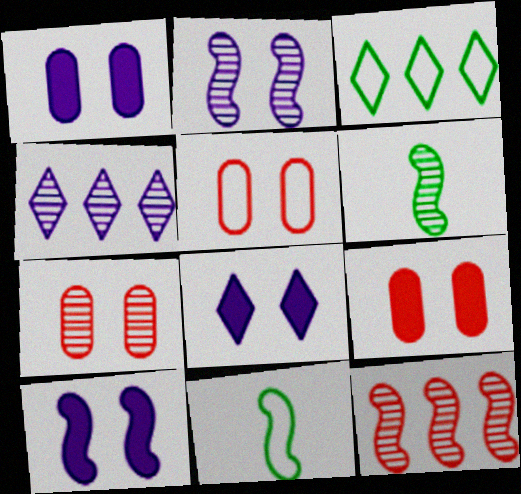[[1, 8, 10], 
[2, 6, 12], 
[4, 6, 7], 
[4, 9, 11], 
[5, 7, 9], 
[10, 11, 12]]